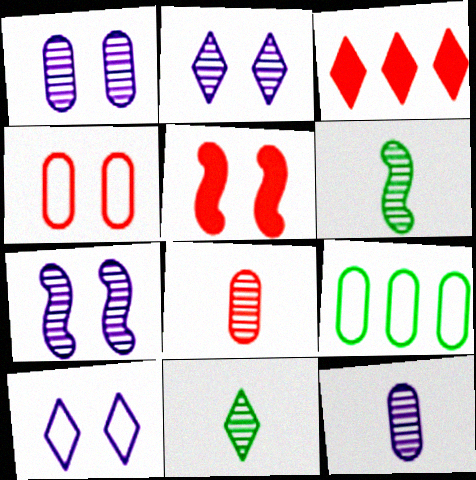[[1, 2, 7], 
[3, 10, 11]]